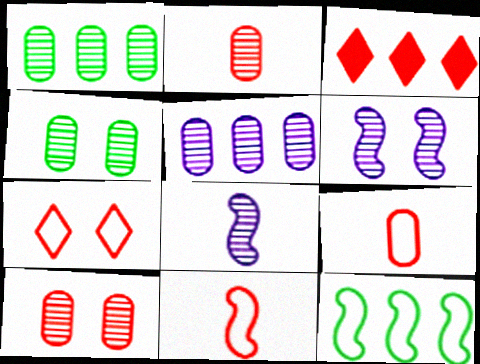[[2, 4, 5], 
[3, 5, 12], 
[3, 10, 11]]